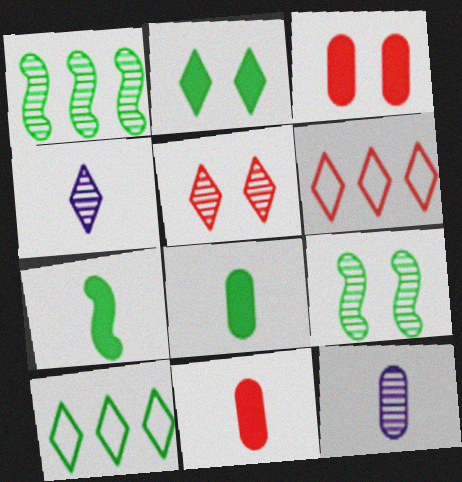[[1, 5, 12], 
[2, 4, 6], 
[8, 9, 10]]